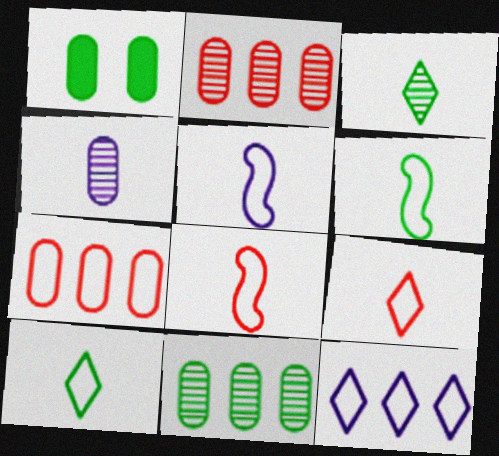[[1, 4, 7], 
[5, 6, 8]]